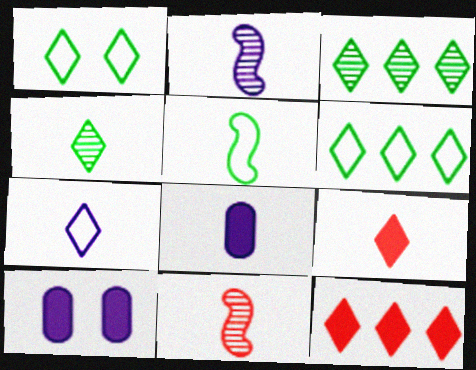[[2, 7, 8], 
[4, 7, 9], 
[6, 10, 11]]